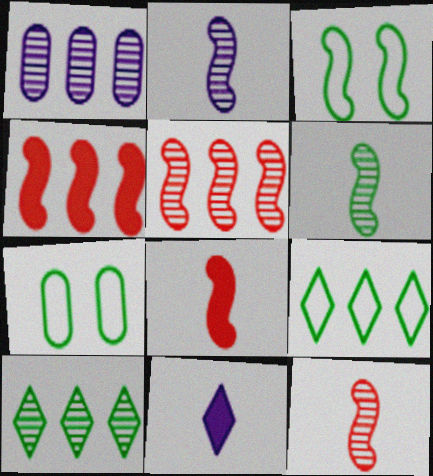[[1, 4, 9], 
[1, 5, 10], 
[2, 3, 4], 
[2, 6, 12], 
[5, 7, 11]]